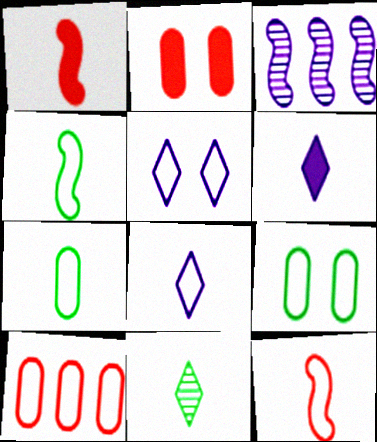[[4, 5, 10], 
[7, 8, 12]]